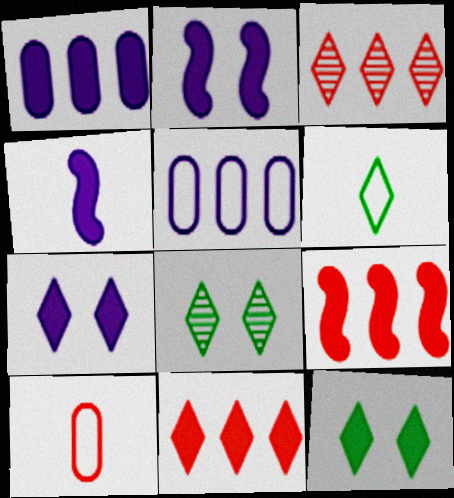[[1, 4, 7], 
[3, 6, 7]]